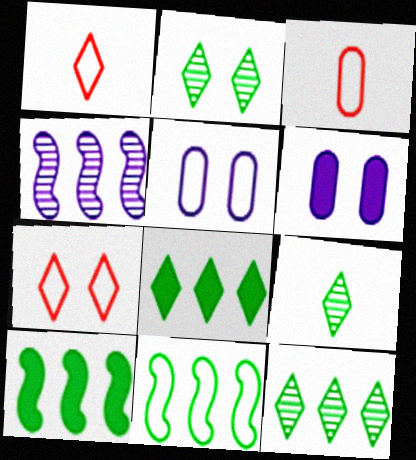[[1, 5, 11], 
[2, 9, 12]]